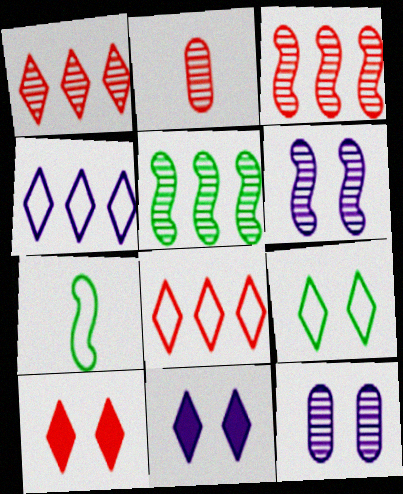[]